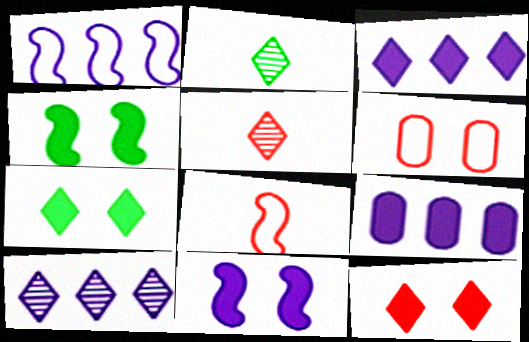[[1, 9, 10]]